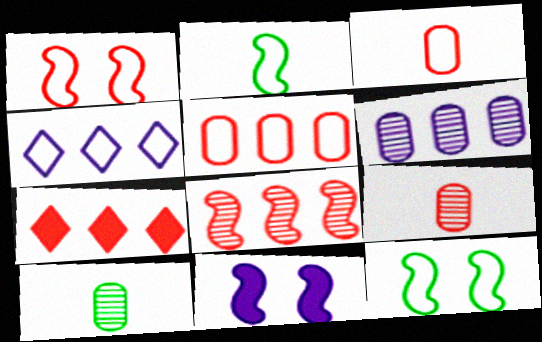[[1, 7, 9], 
[2, 8, 11], 
[3, 4, 12], 
[5, 7, 8]]